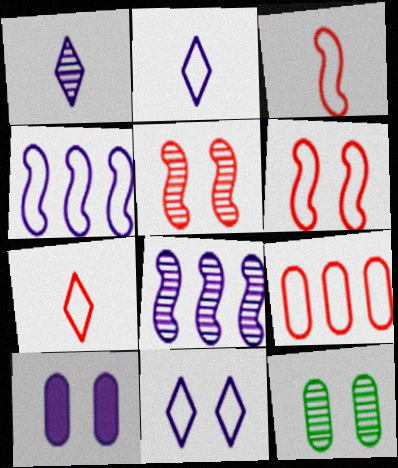[[1, 4, 10], 
[2, 8, 10], 
[6, 7, 9]]